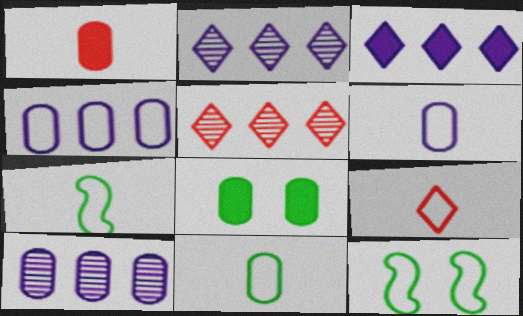[[1, 2, 12], 
[4, 9, 12], 
[6, 7, 9]]